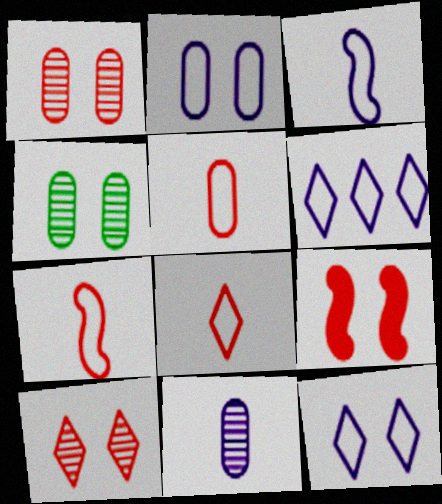[[2, 3, 6], 
[4, 9, 12], 
[5, 7, 8]]